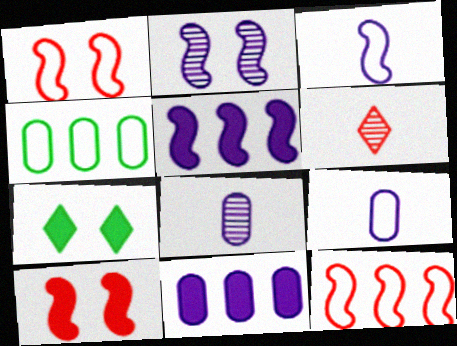[[2, 3, 5], 
[7, 8, 12]]